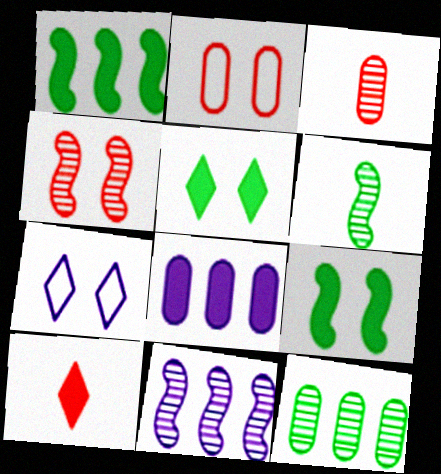[[1, 3, 7], 
[4, 6, 11], 
[8, 9, 10]]